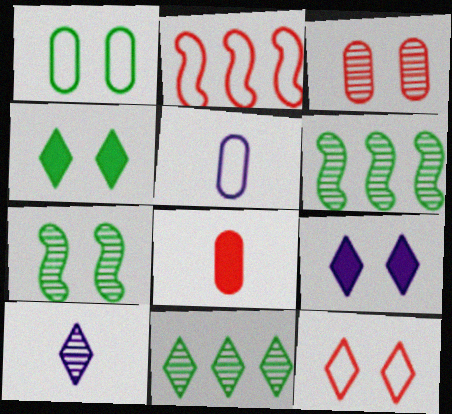[[1, 4, 7], 
[3, 6, 10]]